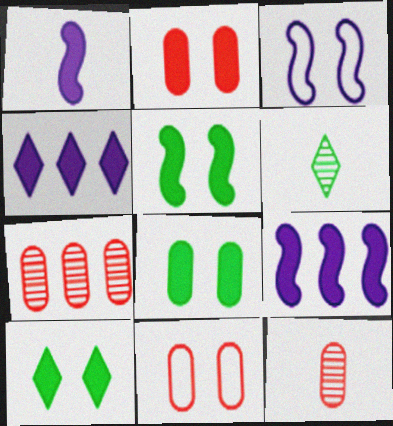[[5, 8, 10], 
[6, 9, 11]]